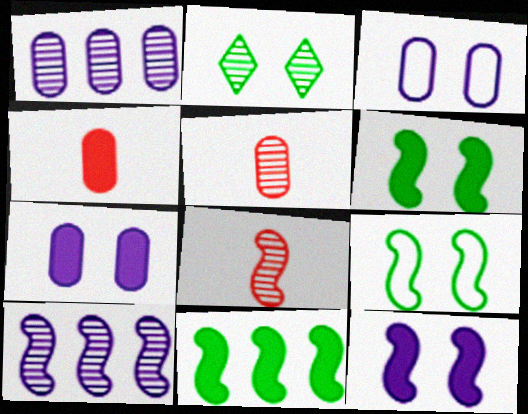[[1, 2, 8], 
[2, 5, 10]]